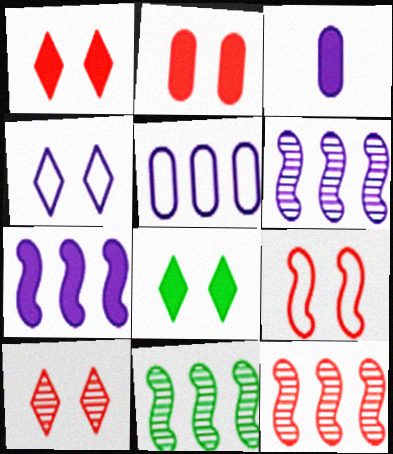[[2, 9, 10], 
[3, 4, 6], 
[4, 8, 10], 
[6, 11, 12]]